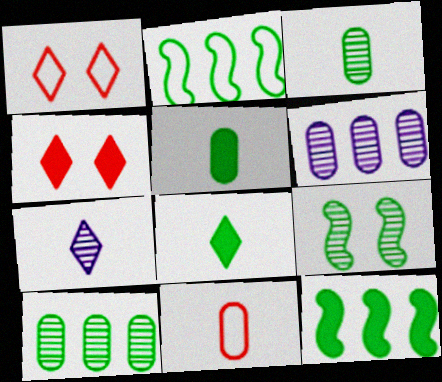[]